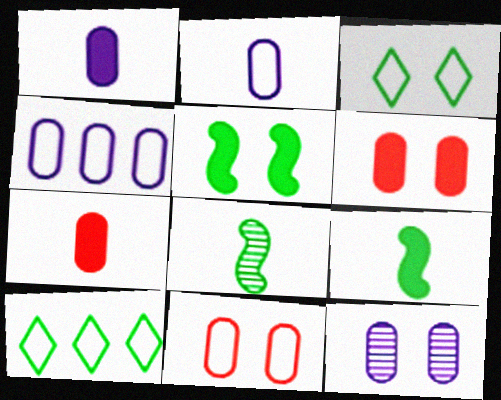[[1, 4, 12]]